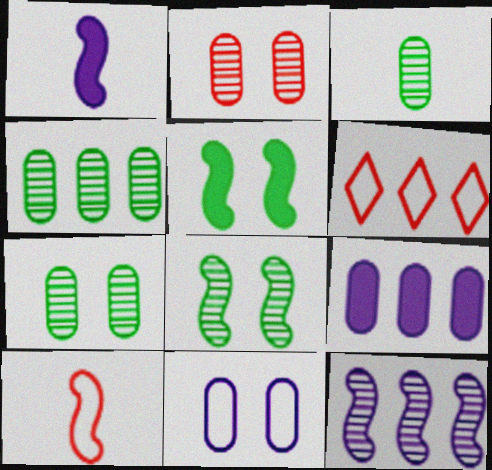[[1, 6, 7], 
[3, 4, 7], 
[5, 10, 12]]